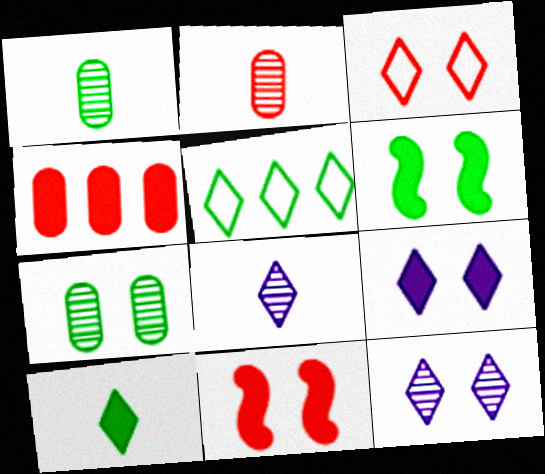[[1, 5, 6]]